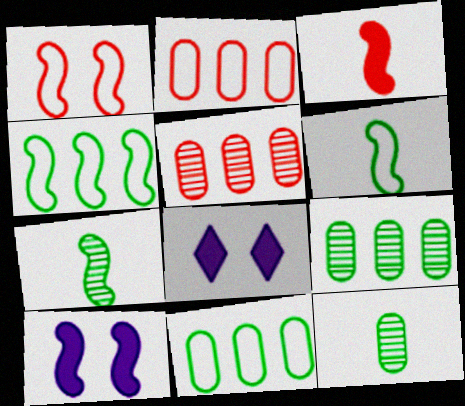[[2, 7, 8], 
[5, 6, 8]]